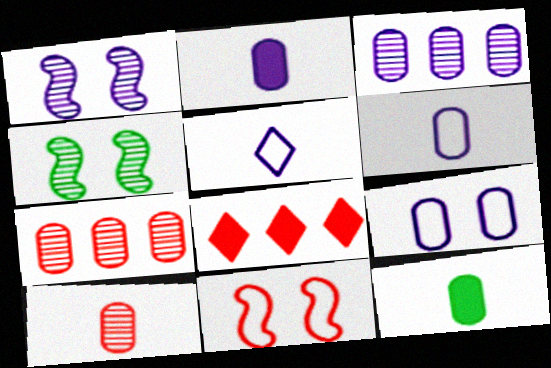[[2, 3, 9], 
[4, 6, 8], 
[6, 10, 12], 
[7, 9, 12], 
[8, 10, 11]]